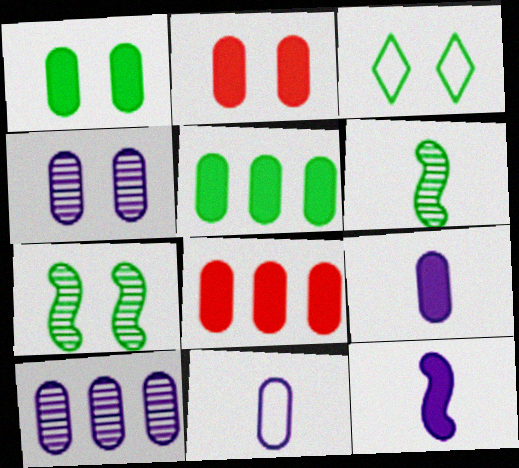[[1, 3, 7], 
[1, 8, 9], 
[2, 5, 9], 
[3, 5, 6]]